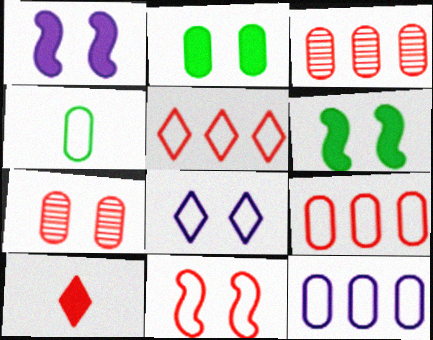[[3, 10, 11], 
[6, 7, 8]]